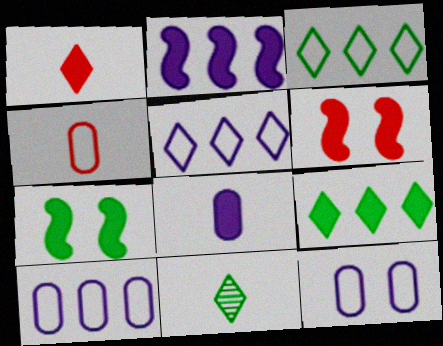[[6, 8, 9], 
[6, 10, 11]]